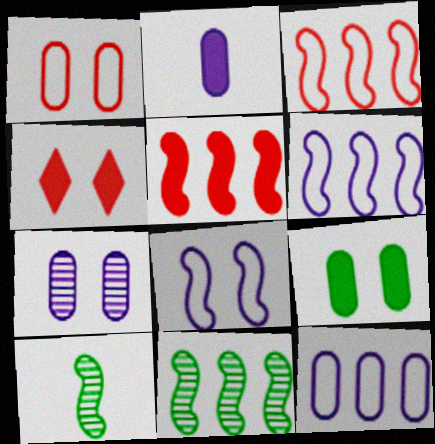[[1, 7, 9], 
[2, 7, 12], 
[4, 10, 12], 
[5, 6, 11], 
[5, 8, 10]]